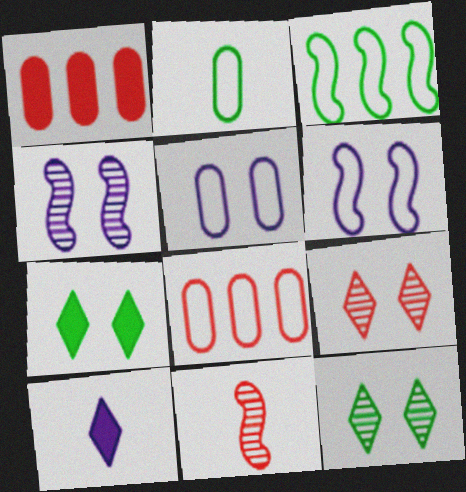[[2, 5, 8], 
[2, 10, 11]]